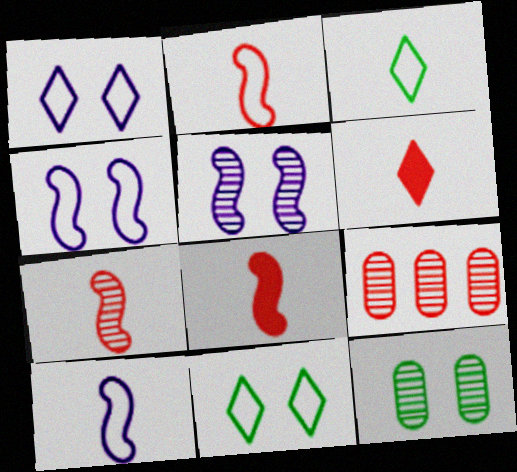[[2, 7, 8]]